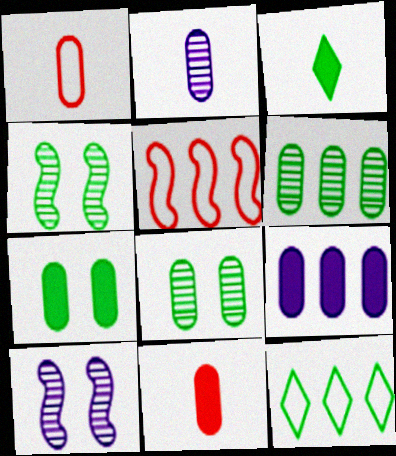[[1, 8, 9], 
[7, 9, 11], 
[10, 11, 12]]